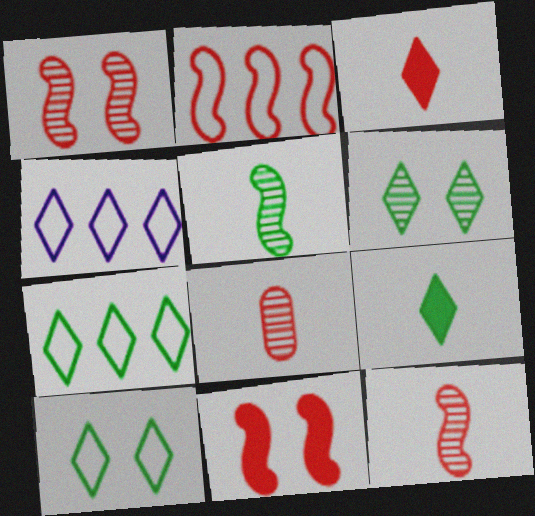[[2, 11, 12], 
[3, 4, 6], 
[6, 7, 9]]